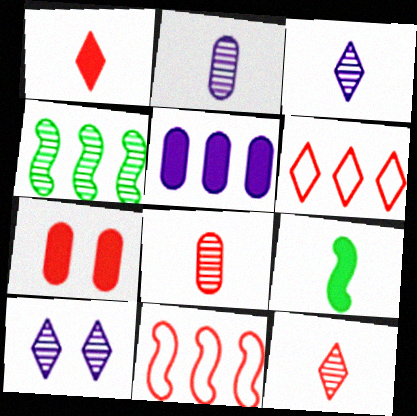[[4, 5, 6], 
[4, 8, 10], 
[7, 11, 12]]